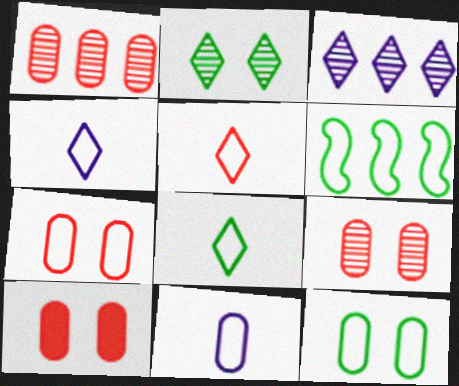[[4, 5, 8], 
[4, 6, 7], 
[6, 8, 12], 
[7, 9, 10]]